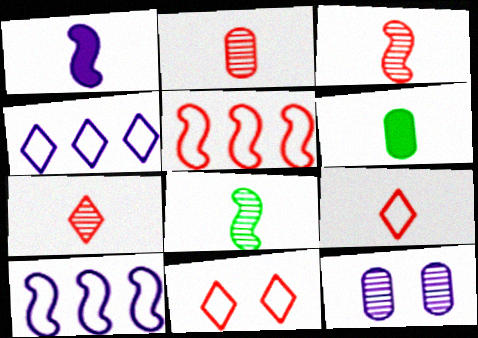[[1, 4, 12], 
[2, 3, 7]]